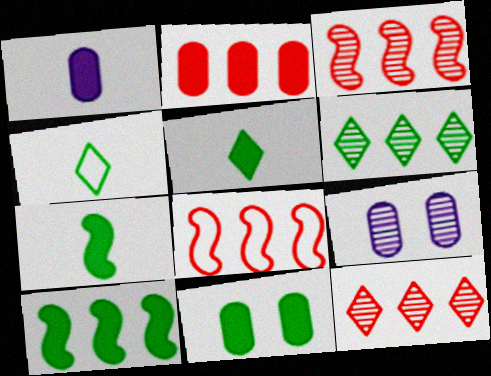[[1, 2, 11], 
[2, 8, 12], 
[5, 8, 9], 
[5, 10, 11]]